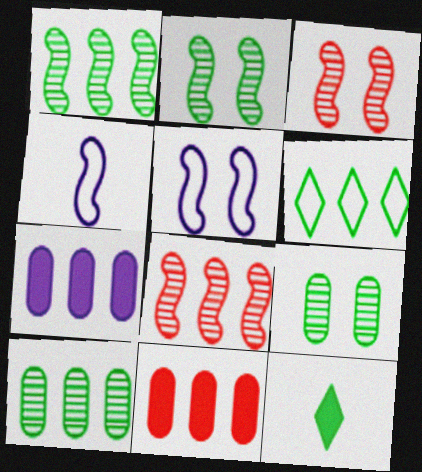[[6, 7, 8]]